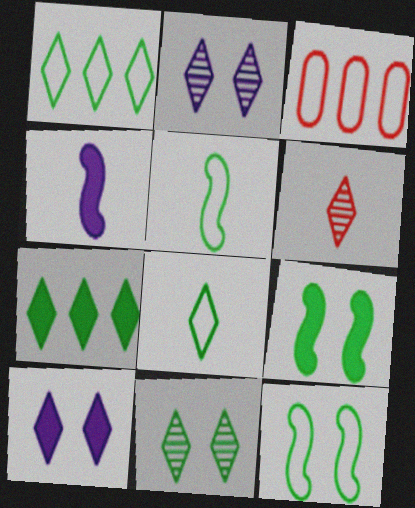[[1, 6, 10], 
[3, 4, 11], 
[7, 8, 11]]